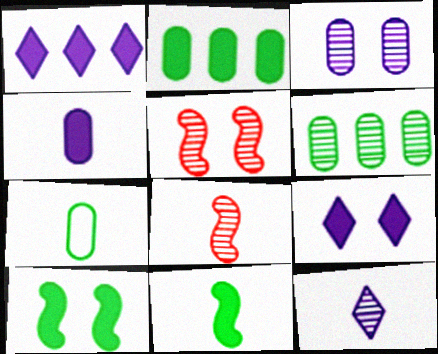[[1, 5, 7], 
[5, 6, 12]]